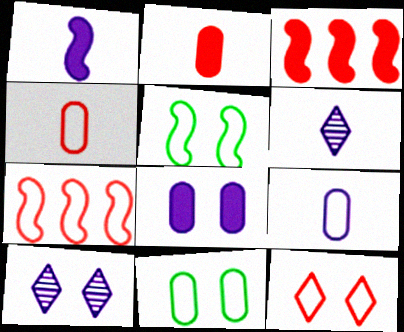[[1, 6, 9], 
[3, 6, 11], 
[4, 7, 12]]